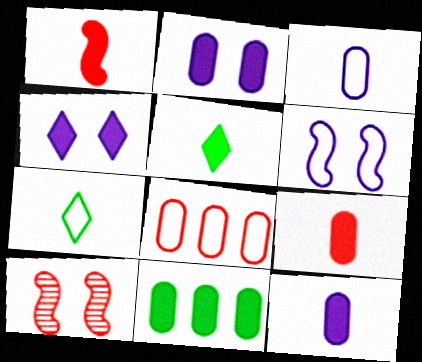[[1, 4, 11], 
[1, 5, 12], 
[2, 9, 11], 
[6, 7, 8]]